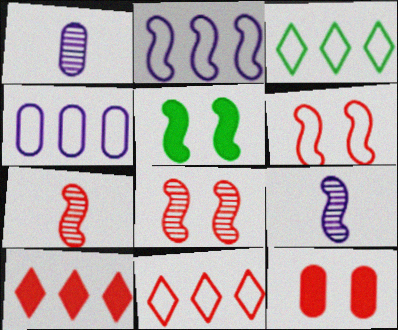[[1, 5, 11], 
[2, 5, 7], 
[3, 9, 12], 
[7, 11, 12]]